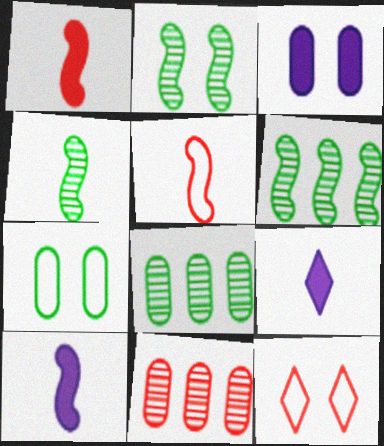[[1, 11, 12], 
[2, 3, 12], 
[2, 4, 6], 
[4, 5, 10], 
[8, 10, 12]]